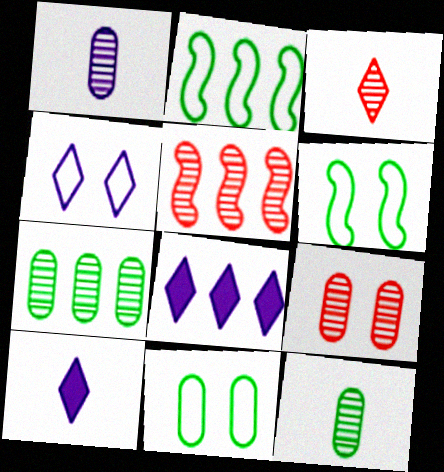[[1, 7, 9], 
[2, 9, 10], 
[3, 5, 9], 
[5, 10, 11]]